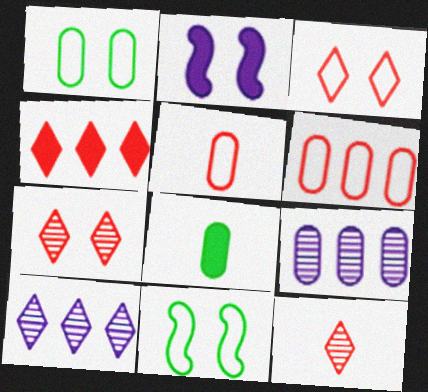[[1, 2, 7], 
[2, 4, 8], 
[3, 4, 12]]